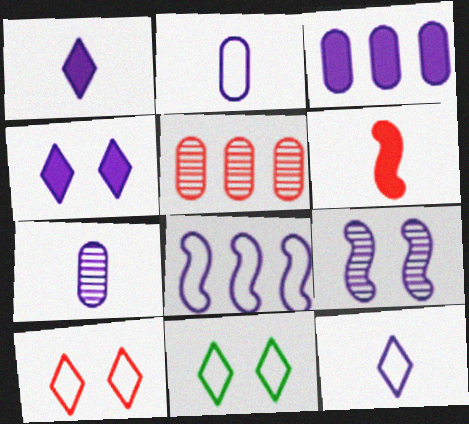[[3, 9, 12], 
[4, 7, 8], 
[5, 6, 10]]